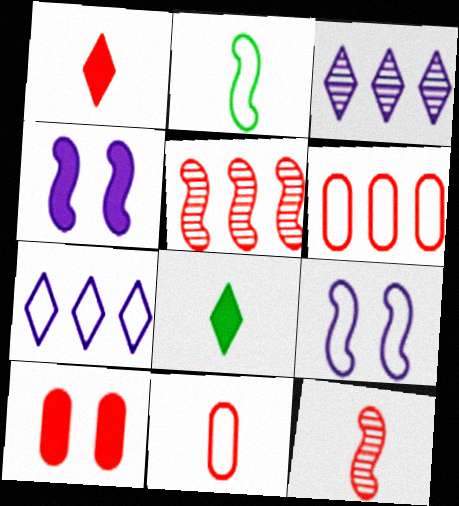[[1, 11, 12], 
[2, 3, 10], 
[2, 4, 5]]